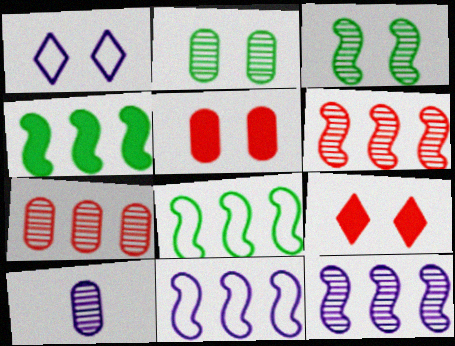[[1, 3, 5], 
[2, 7, 10], 
[4, 6, 11], 
[8, 9, 10]]